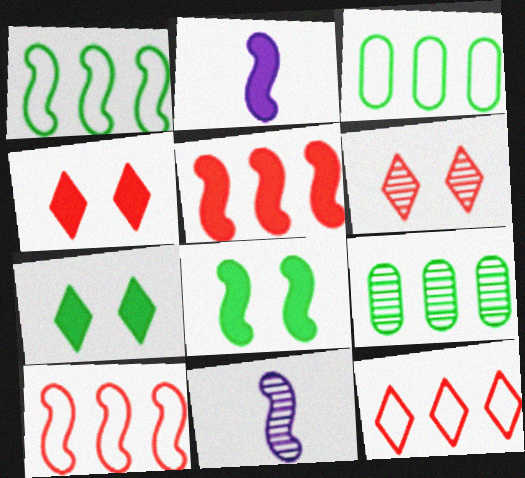[[2, 3, 6], 
[2, 5, 8], 
[3, 4, 11], 
[6, 9, 11], 
[8, 10, 11]]